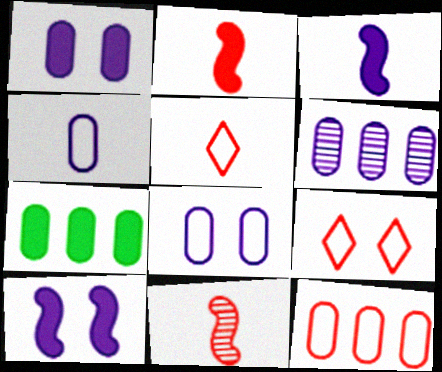[[1, 4, 6], 
[6, 7, 12]]